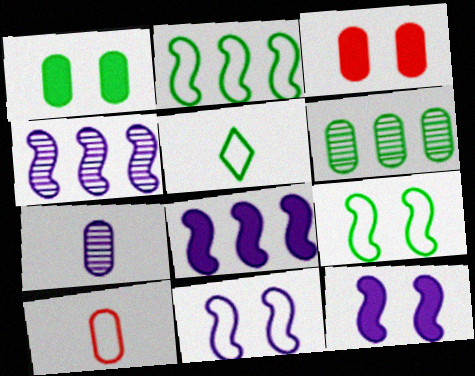[[3, 4, 5]]